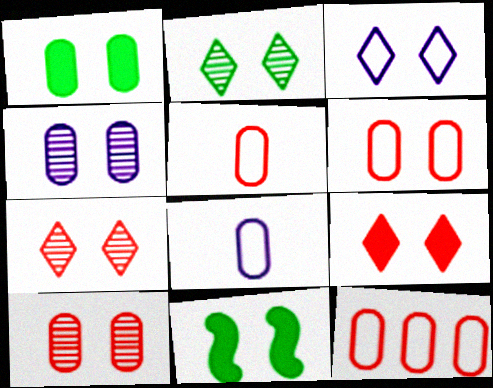[[1, 4, 6], 
[2, 3, 9], 
[3, 10, 11], 
[5, 6, 12]]